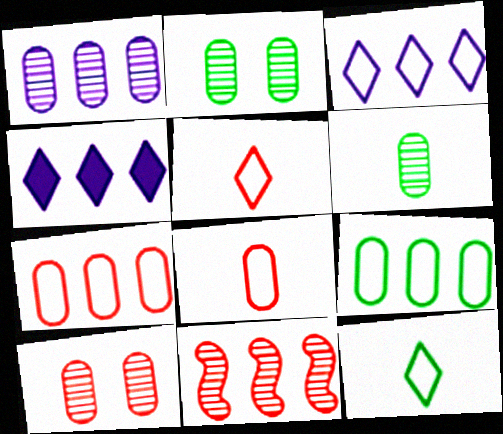[[1, 6, 10], 
[4, 9, 11]]